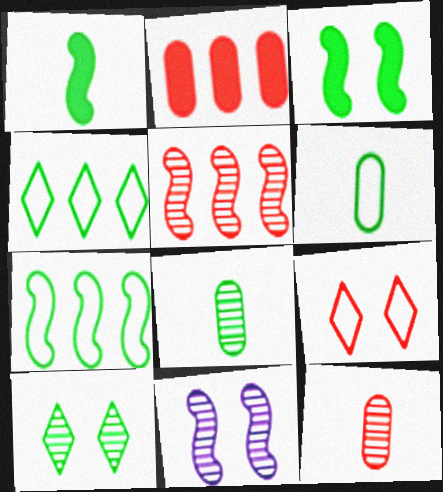[[3, 4, 8]]